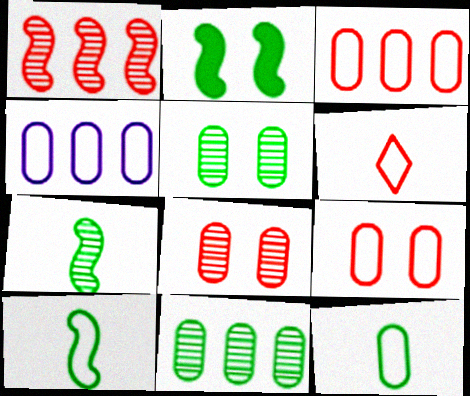[[4, 9, 12]]